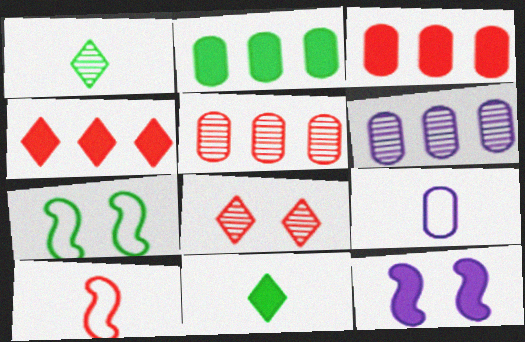[[1, 2, 7], 
[3, 8, 10], 
[3, 11, 12]]